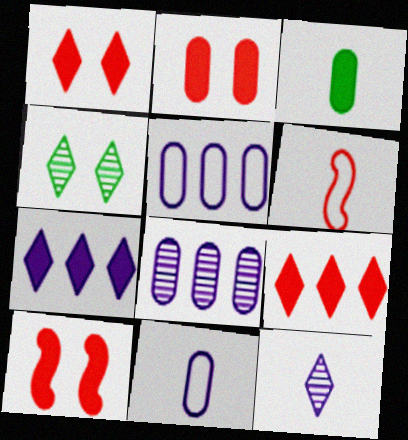[[1, 2, 10], 
[3, 6, 12], 
[3, 7, 10]]